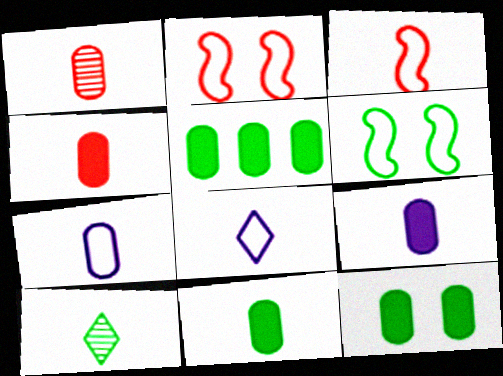[[1, 7, 11], 
[3, 9, 10], 
[4, 9, 11], 
[5, 6, 10], 
[5, 11, 12]]